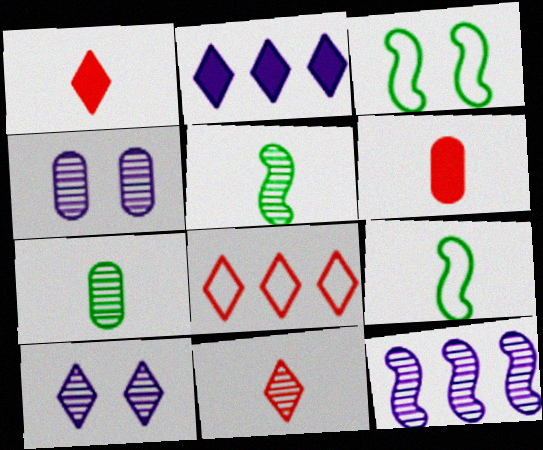[]